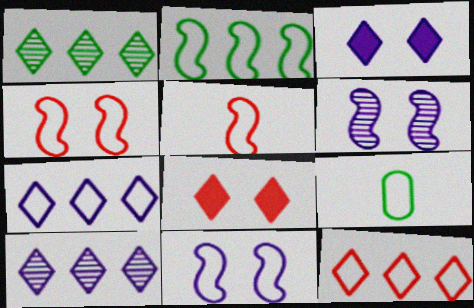[[2, 5, 11], 
[4, 7, 9], 
[9, 11, 12]]